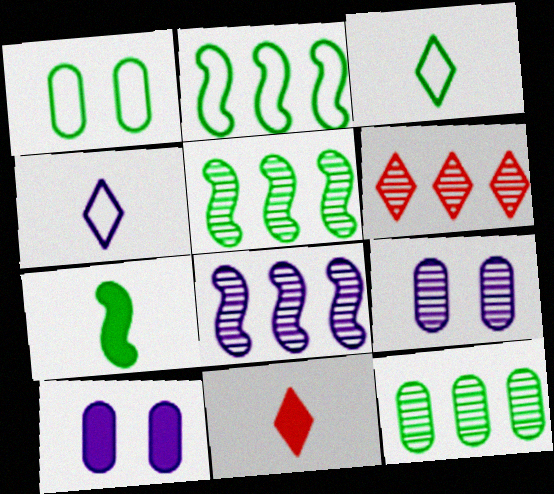[[1, 2, 3], 
[1, 8, 11], 
[2, 9, 11], 
[4, 8, 10], 
[6, 8, 12]]